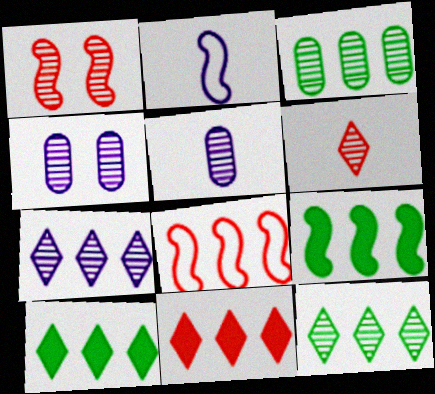[[1, 2, 9], 
[1, 5, 12]]